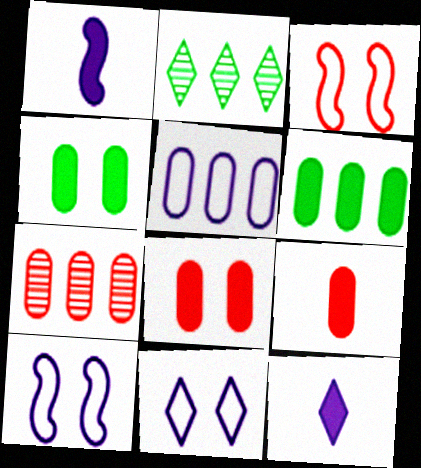[[2, 9, 10], 
[5, 6, 7]]